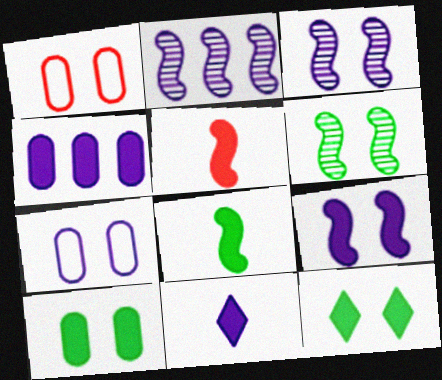[[1, 3, 12], 
[2, 7, 11], 
[4, 5, 12], 
[4, 9, 11]]